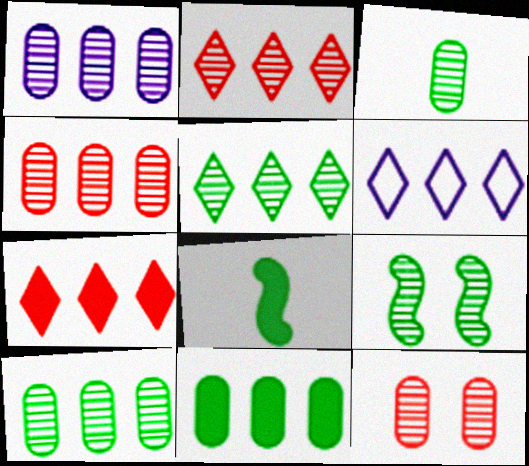[[1, 3, 12], 
[1, 4, 10], 
[3, 5, 9], 
[5, 6, 7], 
[6, 8, 12]]